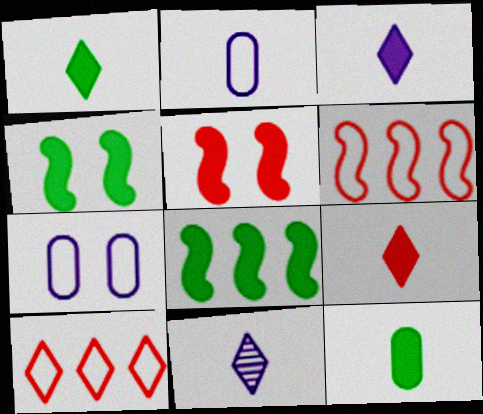[[1, 3, 9]]